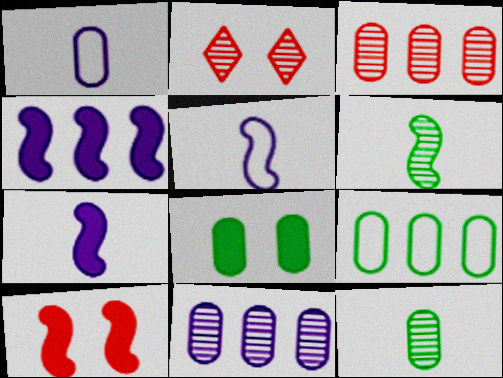[[1, 3, 8], 
[2, 6, 11], 
[2, 7, 9], 
[8, 9, 12]]